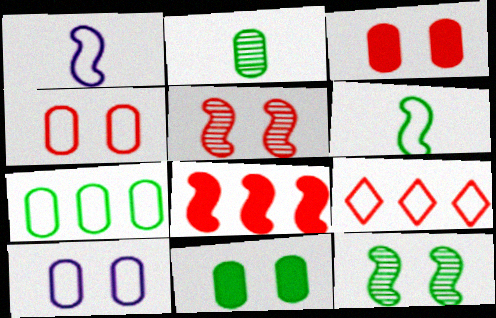[[1, 8, 12], 
[2, 7, 11], 
[6, 9, 10]]